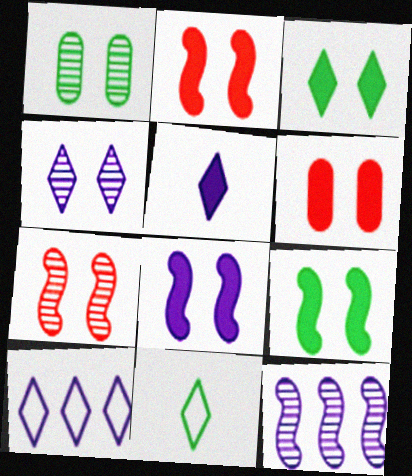[[1, 4, 7], 
[2, 8, 9], 
[3, 6, 8], 
[4, 5, 10], 
[6, 11, 12]]